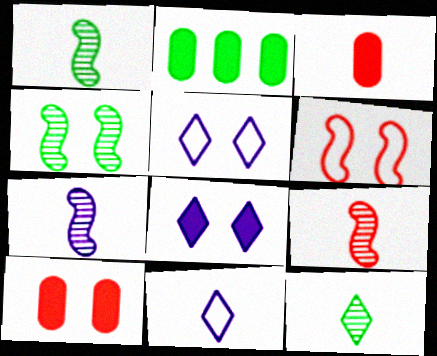[[1, 3, 11], 
[1, 7, 9], 
[2, 5, 9], 
[4, 5, 10]]